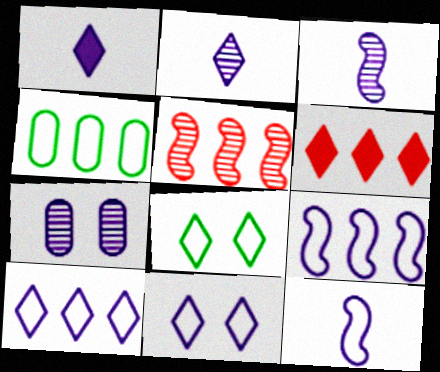[[1, 7, 9], 
[2, 6, 8]]